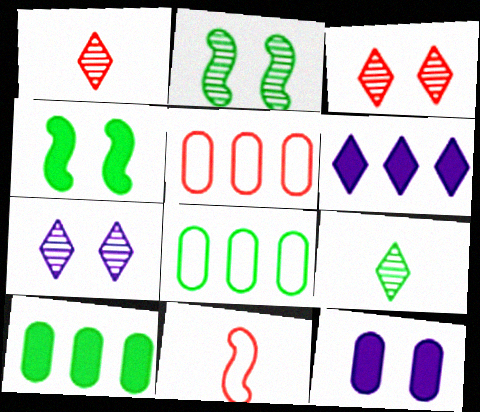[[4, 8, 9], 
[7, 10, 11]]